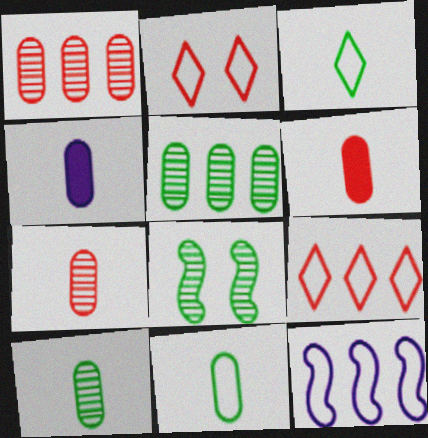[[2, 11, 12], 
[4, 7, 11], 
[4, 8, 9]]